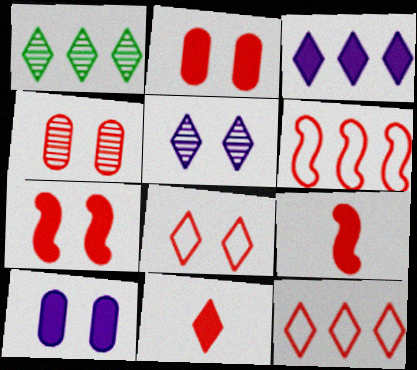[[1, 3, 12], 
[4, 6, 11], 
[4, 7, 8], 
[4, 9, 12]]